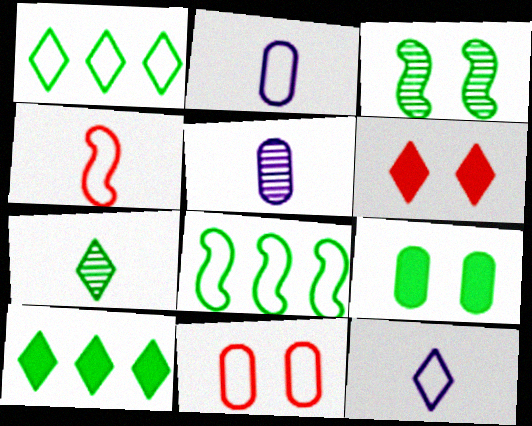[[5, 6, 8], 
[7, 8, 9], 
[8, 11, 12]]